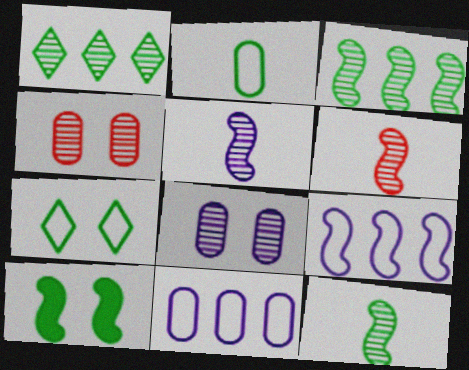[[1, 2, 10], 
[1, 4, 5], 
[1, 6, 8], 
[5, 6, 12], 
[6, 9, 10]]